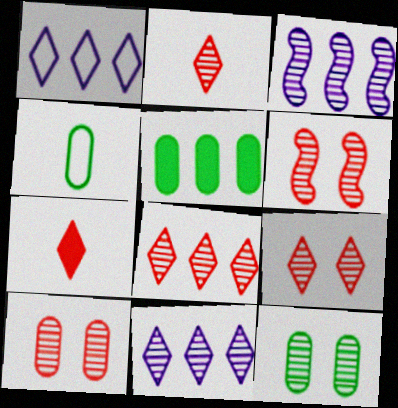[[2, 3, 12], 
[2, 8, 9], 
[4, 5, 12], 
[6, 9, 10]]